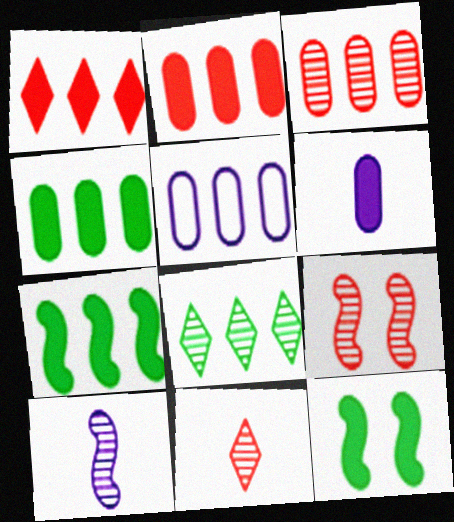[[1, 6, 12], 
[3, 4, 5], 
[3, 9, 11], 
[5, 11, 12]]